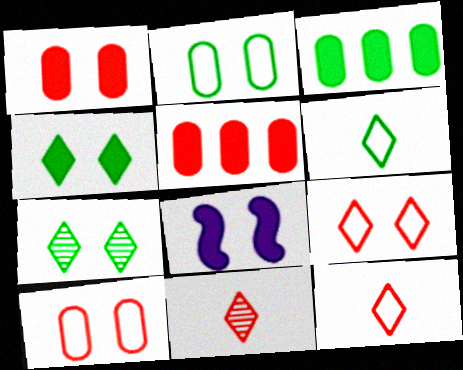[[1, 4, 8], 
[7, 8, 10]]